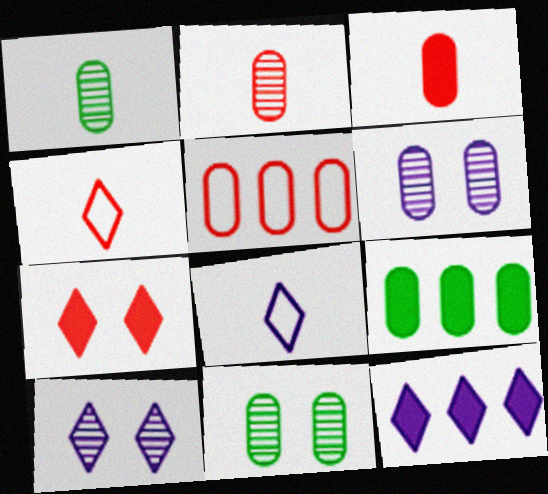[[8, 10, 12]]